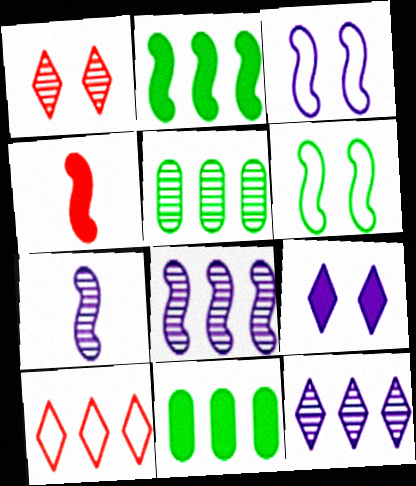[[1, 5, 7], 
[4, 6, 8], 
[4, 9, 11], 
[8, 10, 11]]